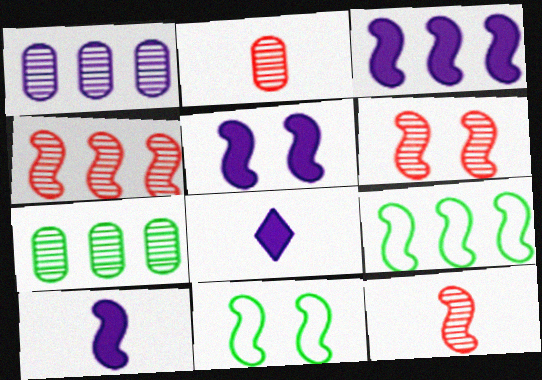[[3, 4, 9], 
[3, 5, 10], 
[3, 11, 12], 
[4, 6, 12], 
[4, 10, 11], 
[5, 6, 11], 
[5, 9, 12], 
[6, 9, 10]]